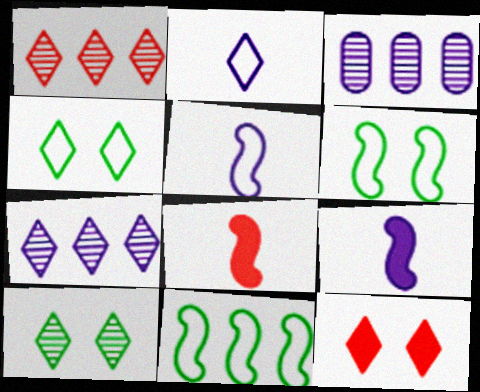[[3, 4, 8]]